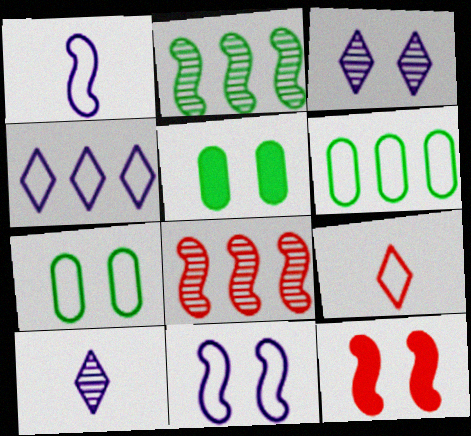[[1, 2, 12], 
[3, 7, 12], 
[6, 9, 11], 
[6, 10, 12]]